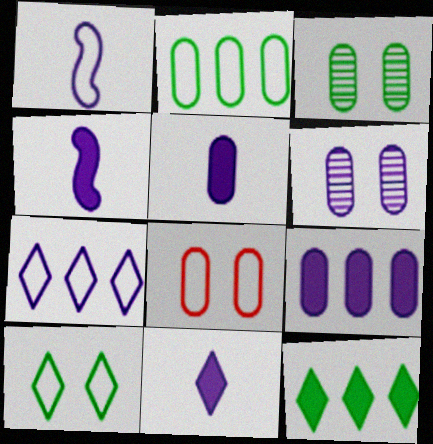[[4, 5, 11], 
[4, 6, 7]]